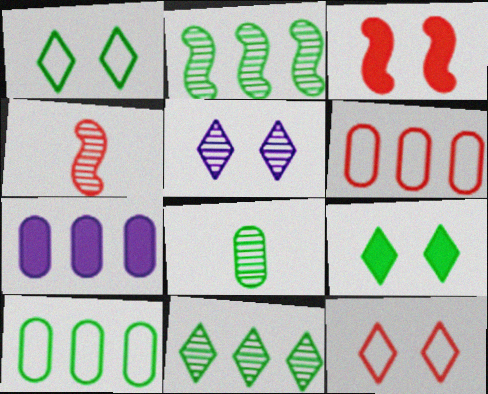[[1, 4, 7], 
[5, 9, 12]]